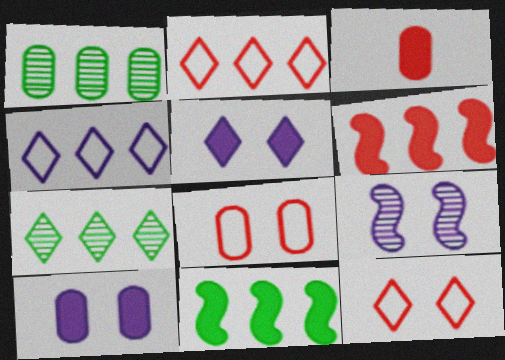[[1, 4, 6], 
[3, 5, 11]]